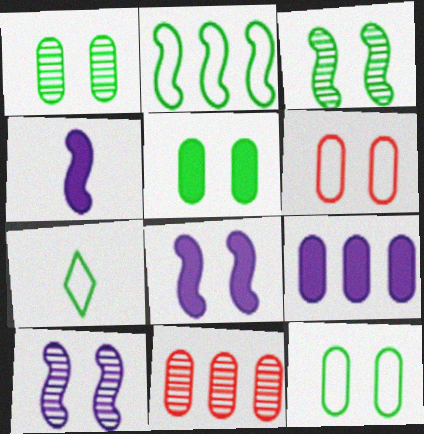[[1, 5, 12], 
[2, 7, 12], 
[7, 8, 11]]